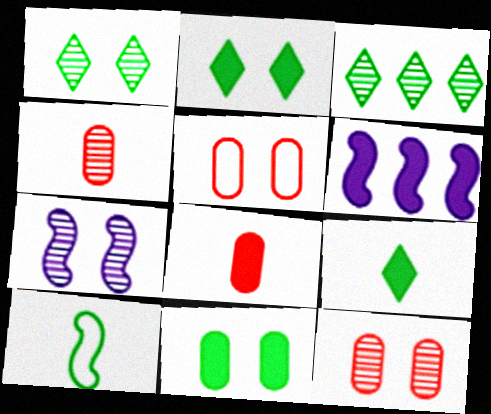[[1, 7, 12], 
[2, 5, 7], 
[2, 6, 8], 
[3, 4, 7], 
[3, 10, 11]]